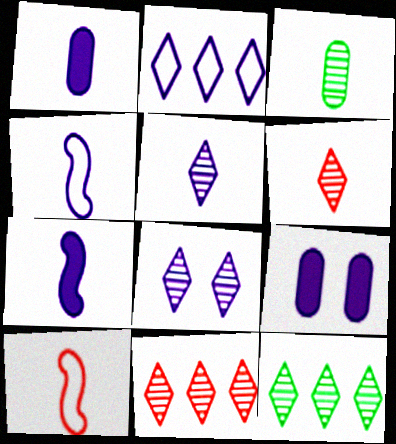[[1, 4, 5], 
[6, 8, 12], 
[9, 10, 12]]